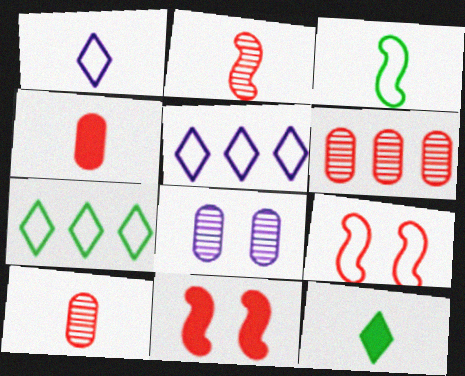[]